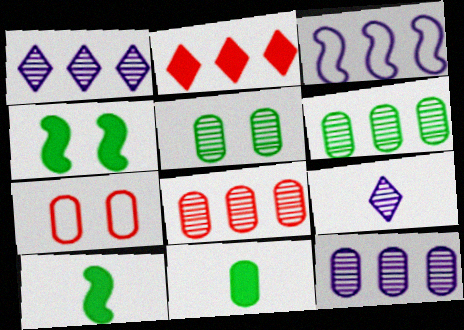[[1, 7, 10], 
[2, 3, 6], 
[6, 8, 12], 
[7, 11, 12]]